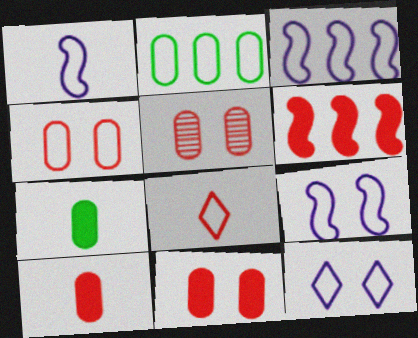[[1, 3, 9], 
[2, 8, 9], 
[4, 5, 11], 
[5, 6, 8]]